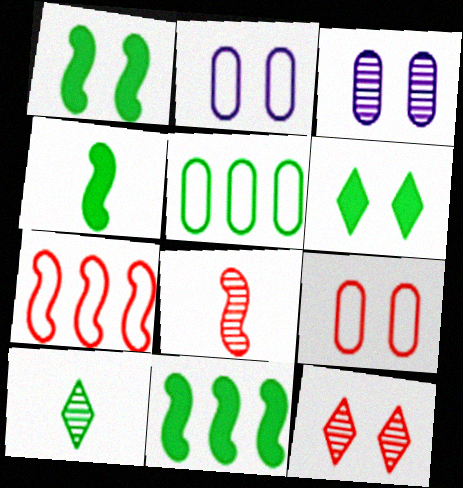[[1, 2, 12], 
[1, 4, 11], 
[1, 5, 10]]